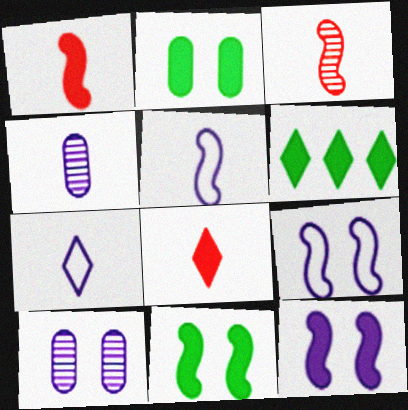[]